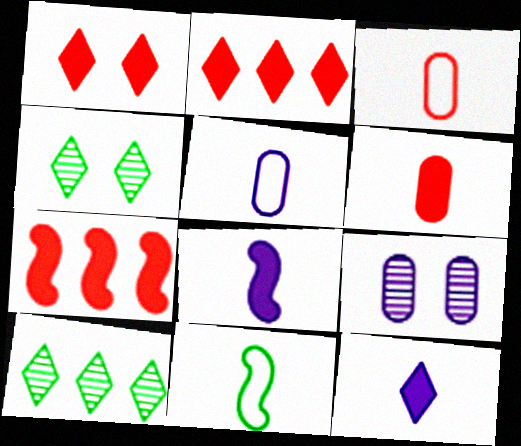[[1, 6, 7], 
[2, 9, 11], 
[4, 5, 7]]